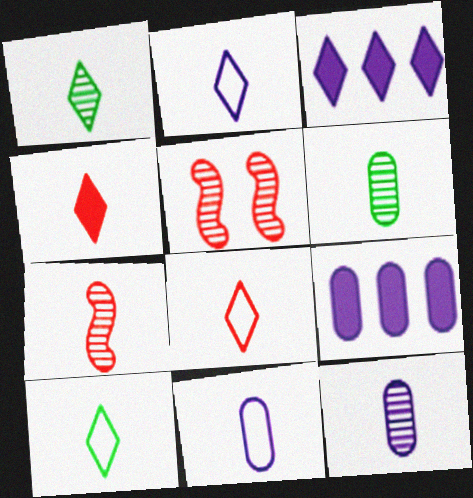[[1, 2, 4], 
[1, 7, 12], 
[2, 8, 10], 
[5, 9, 10]]